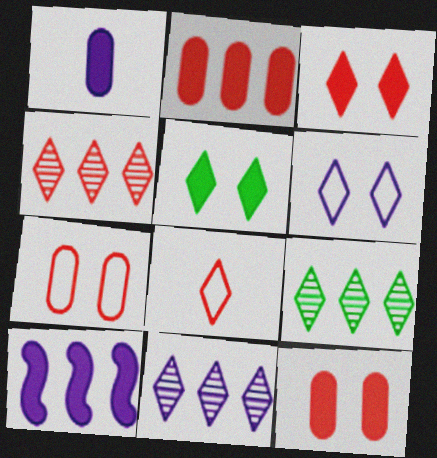[[3, 4, 8], 
[4, 9, 11], 
[5, 8, 11]]